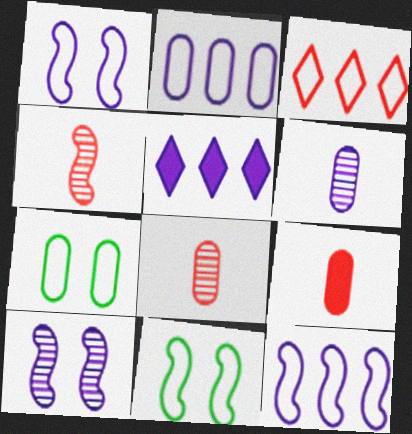[[1, 5, 6], 
[4, 5, 7], 
[5, 8, 11]]